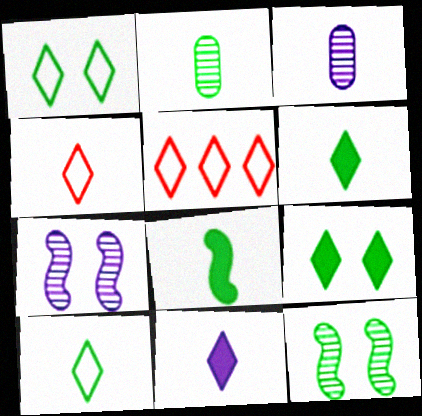[[2, 8, 10], 
[3, 4, 8]]